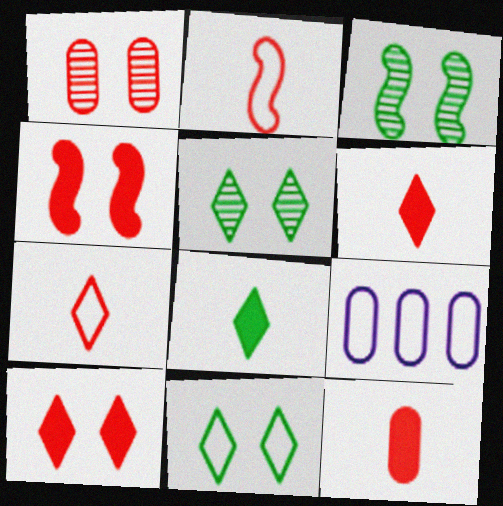[[2, 9, 11], 
[3, 6, 9]]